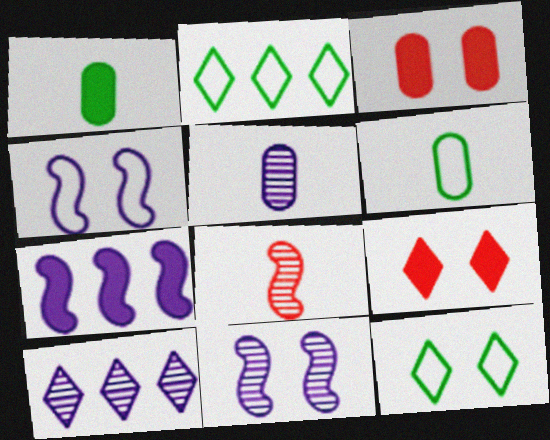[[1, 7, 9], 
[3, 11, 12], 
[5, 10, 11]]